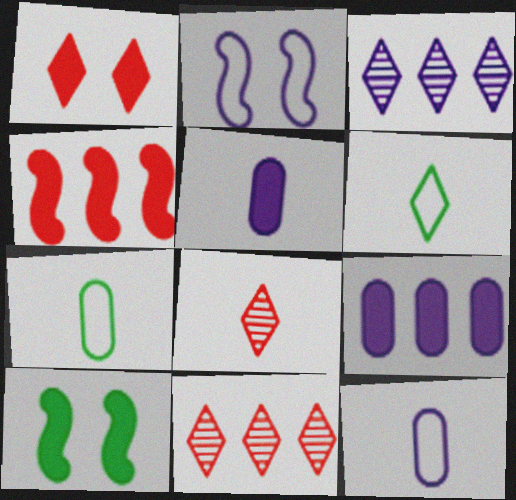[[1, 3, 6], 
[2, 3, 5], 
[10, 11, 12]]